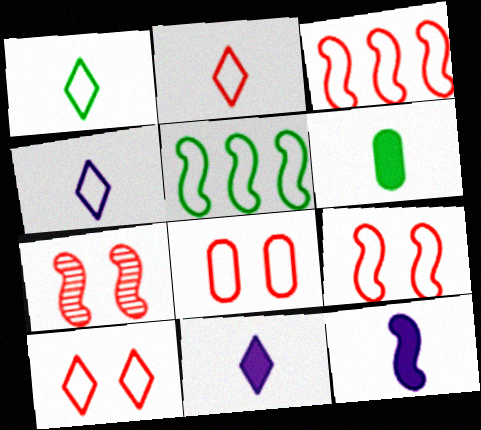[[1, 2, 4], 
[2, 3, 8], 
[4, 5, 8], 
[5, 7, 12], 
[8, 9, 10]]